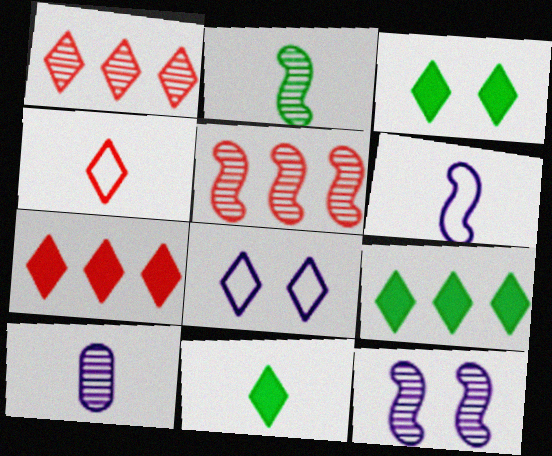[[1, 8, 11], 
[2, 5, 12], 
[3, 9, 11]]